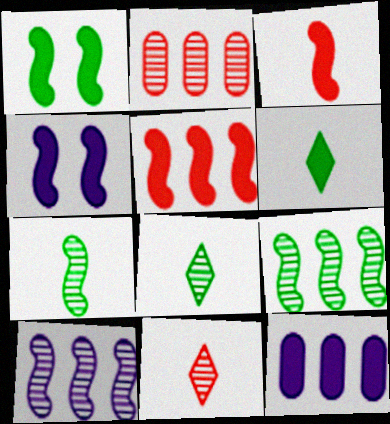[]